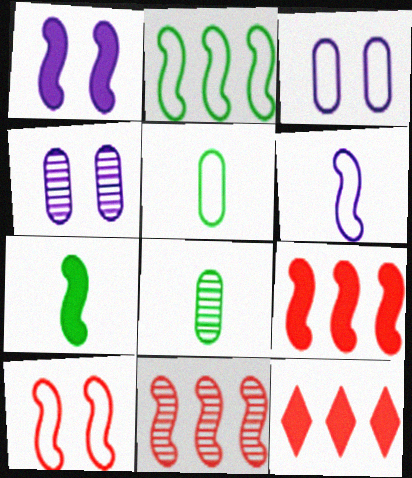[[1, 7, 9], 
[2, 6, 10]]